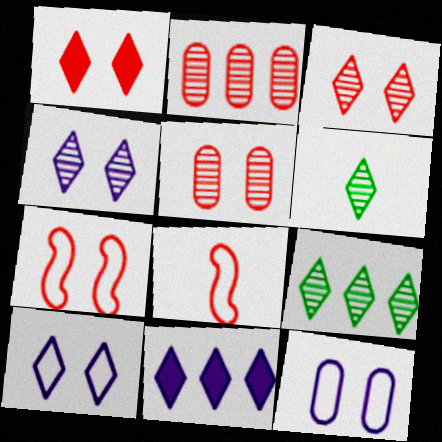[[1, 2, 8], 
[1, 5, 7]]